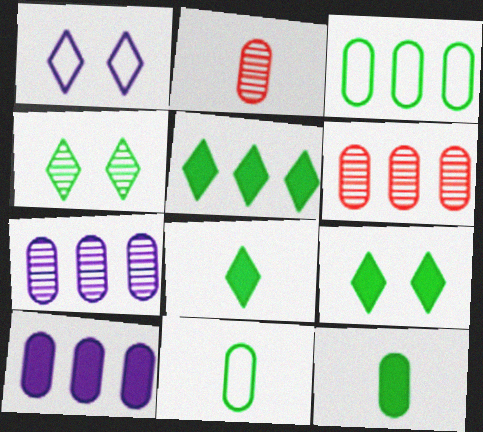[[3, 6, 10], 
[5, 8, 9]]